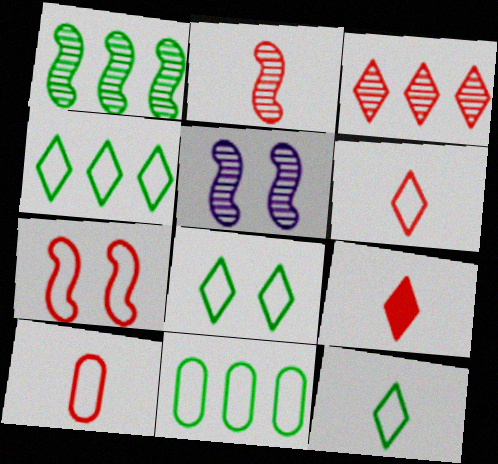[[1, 2, 5], 
[2, 9, 10], 
[4, 8, 12], 
[5, 9, 11]]